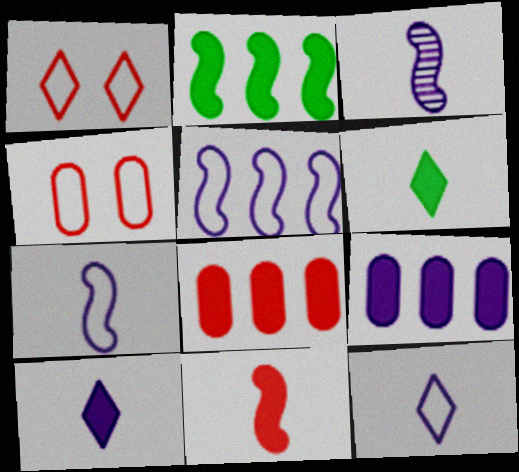[]